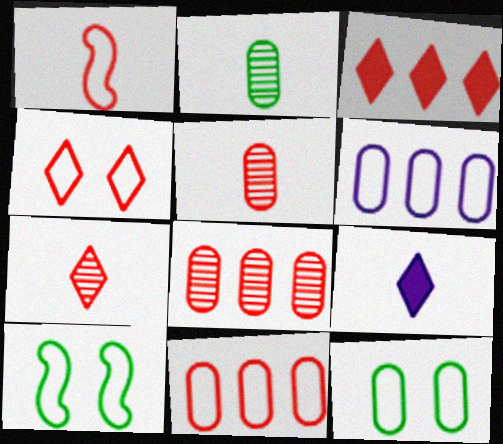[[1, 2, 9], 
[1, 4, 11], 
[3, 4, 7], 
[8, 9, 10]]